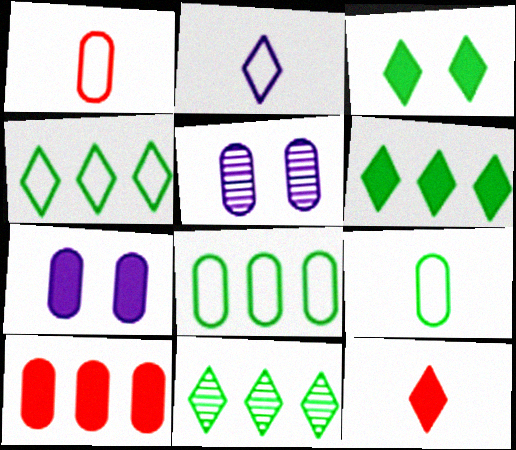[[4, 6, 11], 
[5, 9, 10]]